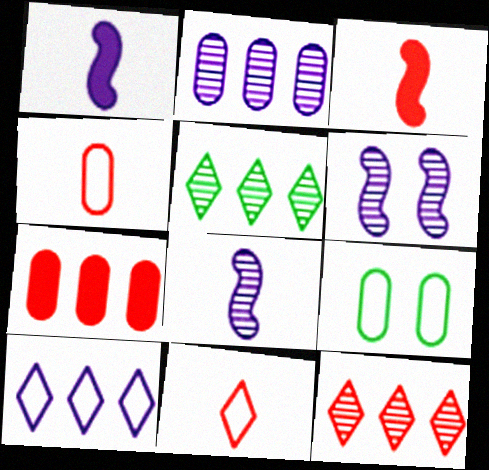[[1, 9, 12]]